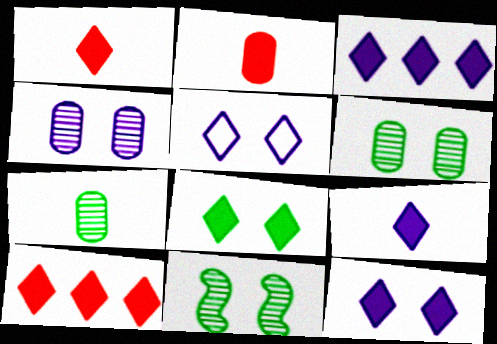[[1, 3, 8], 
[3, 9, 12], 
[8, 9, 10]]